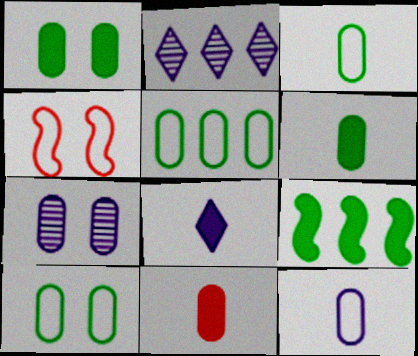[[2, 4, 6], 
[3, 5, 10], 
[5, 7, 11]]